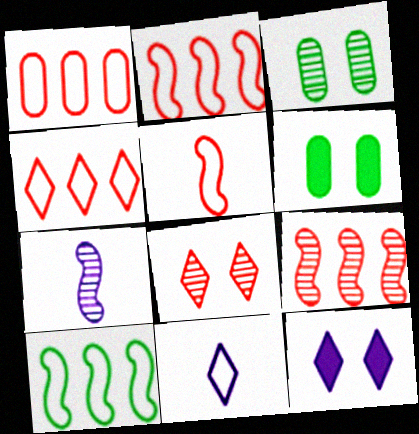[[1, 2, 4], 
[4, 6, 7], 
[6, 9, 11]]